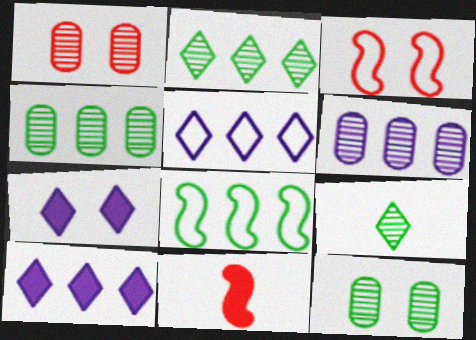[[3, 7, 12], 
[5, 11, 12]]